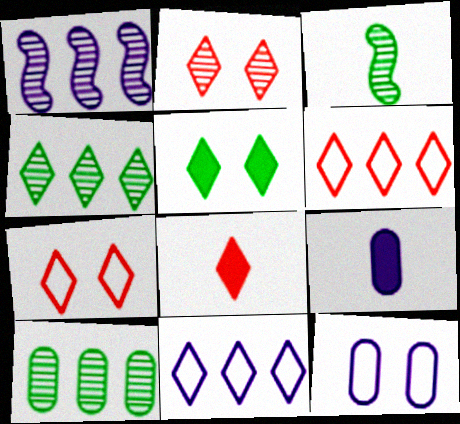[[2, 6, 8]]